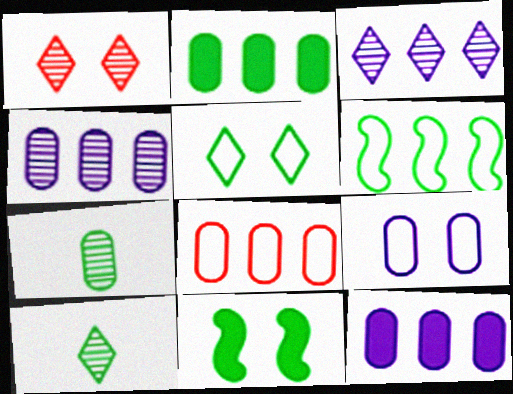[[1, 3, 10], 
[1, 9, 11], 
[2, 4, 8]]